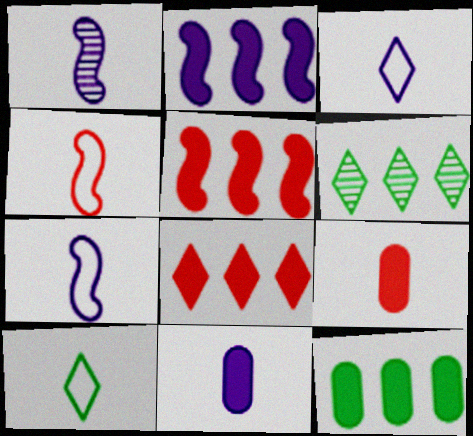[[1, 3, 11], 
[1, 9, 10], 
[2, 8, 12]]